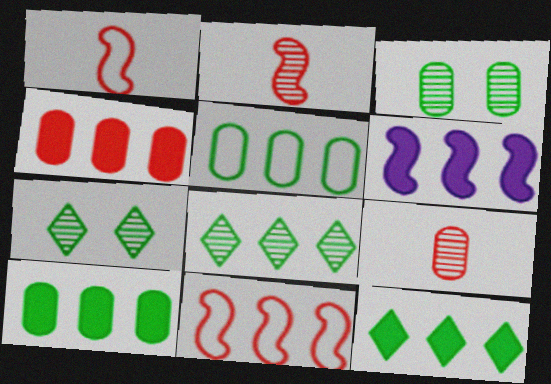[[4, 6, 12]]